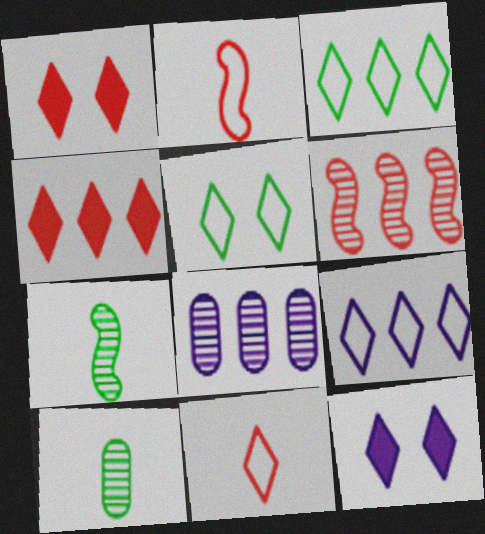[[5, 9, 11]]